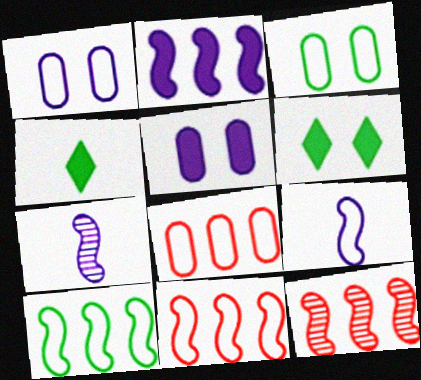[[1, 4, 12], 
[2, 10, 12], 
[6, 7, 8]]